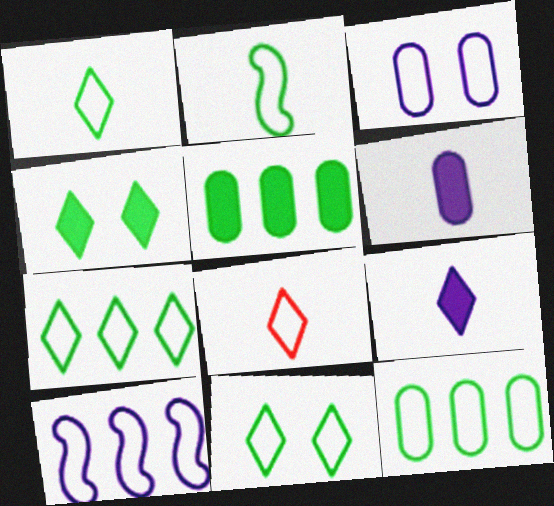[[1, 7, 11], 
[2, 11, 12]]